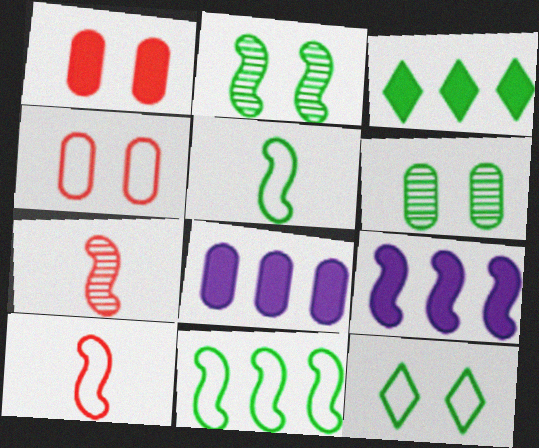[[2, 9, 10], 
[3, 5, 6], 
[7, 8, 12]]